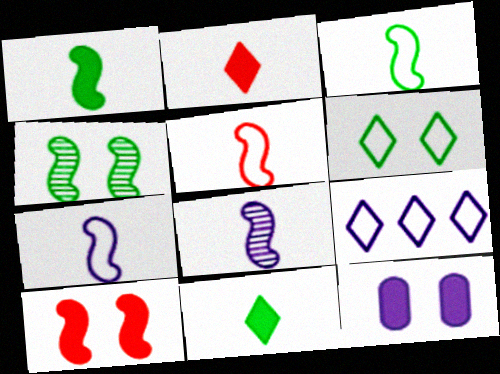[[1, 5, 8], 
[3, 5, 7], 
[8, 9, 12]]